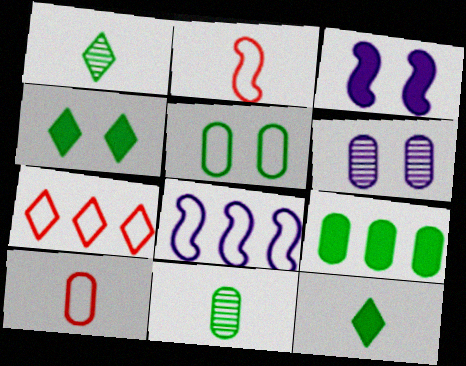[[3, 7, 11], 
[5, 9, 11], 
[6, 9, 10]]